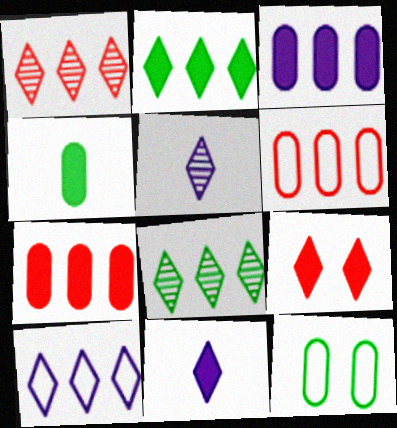[[1, 2, 10], 
[2, 9, 11]]